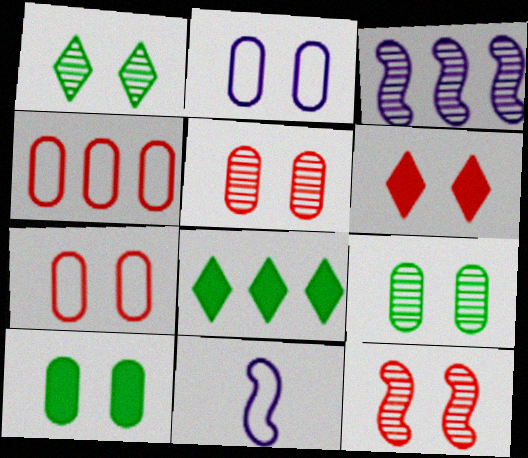[[2, 5, 10], 
[3, 4, 8], 
[5, 8, 11], 
[6, 7, 12]]